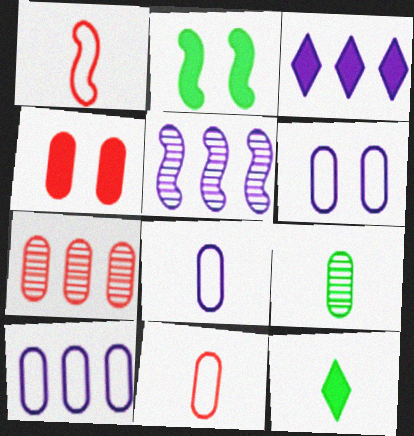[[1, 2, 5], 
[3, 5, 10], 
[4, 7, 11], 
[4, 9, 10], 
[6, 8, 10]]